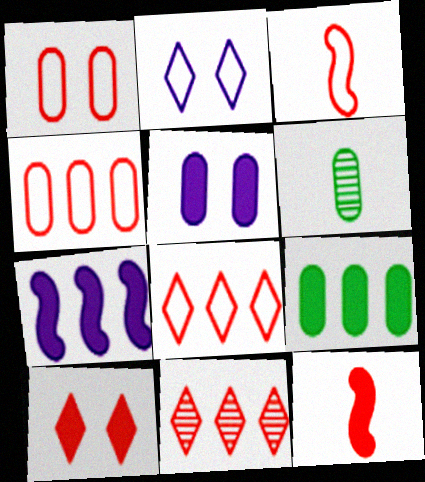[[1, 3, 8], 
[1, 11, 12], 
[4, 5, 6]]